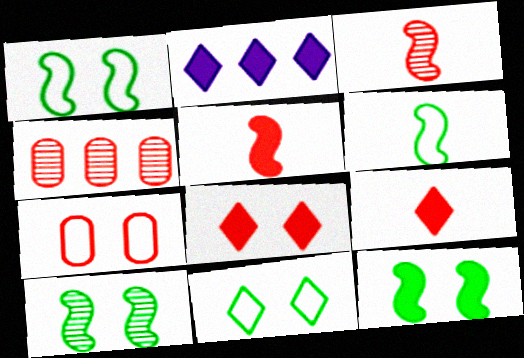[[1, 10, 12]]